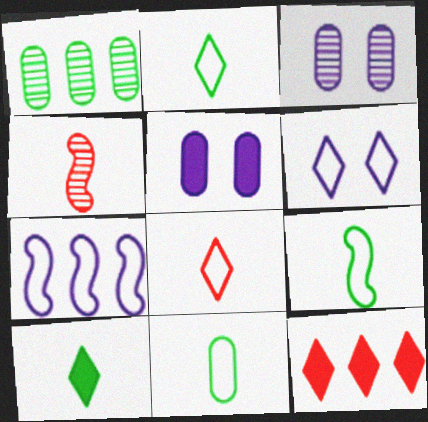[[1, 7, 12], 
[2, 9, 11], 
[3, 9, 12]]